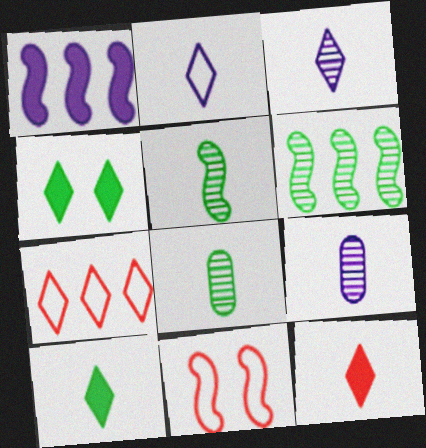[[1, 5, 11], 
[3, 4, 7]]